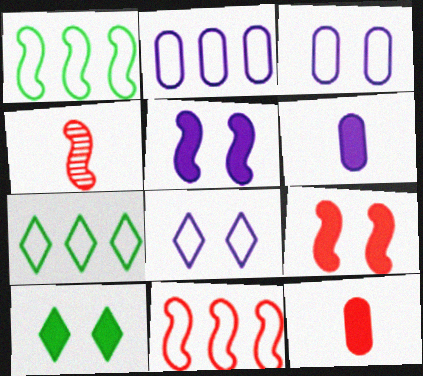[[1, 4, 5], 
[2, 4, 10], 
[2, 7, 11], 
[4, 9, 11]]